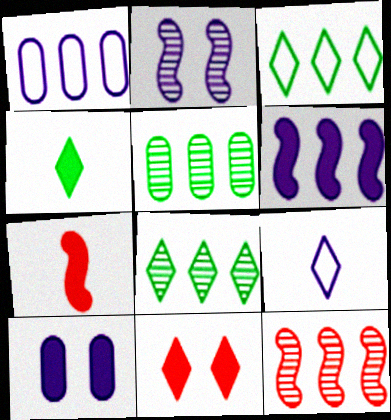[[8, 9, 11]]